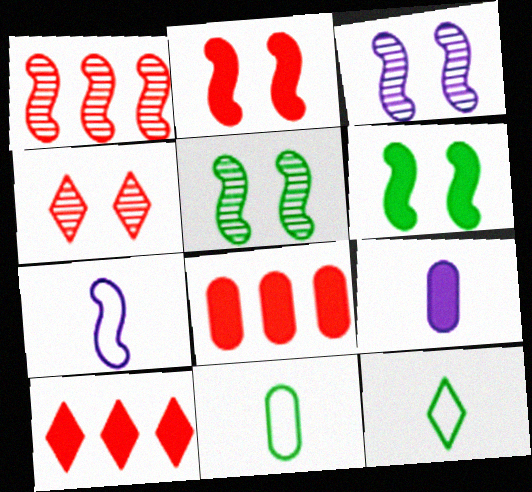[[1, 6, 7], 
[3, 8, 12], 
[3, 10, 11], 
[6, 9, 10]]